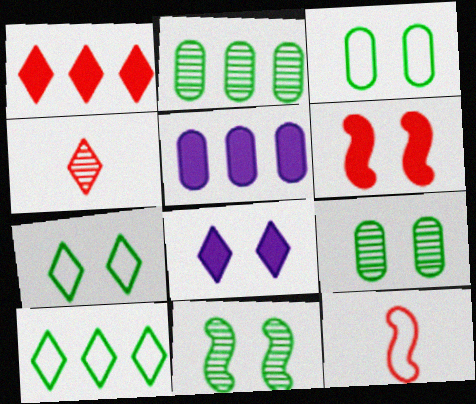[[2, 8, 12], 
[4, 8, 10]]